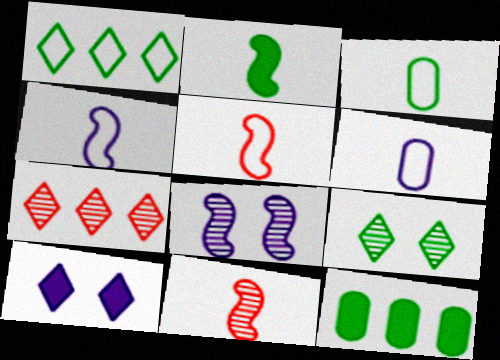[[2, 4, 11]]